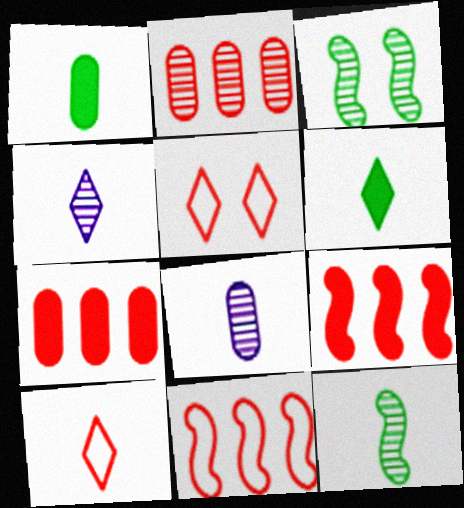[[2, 3, 4], 
[4, 6, 10]]